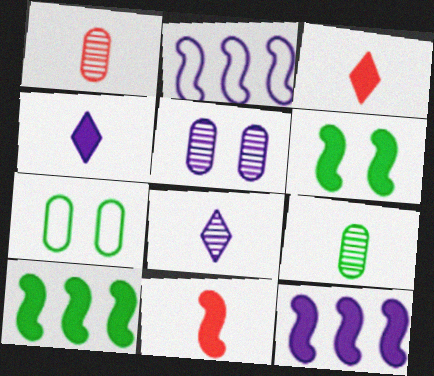[[2, 4, 5], 
[6, 11, 12]]